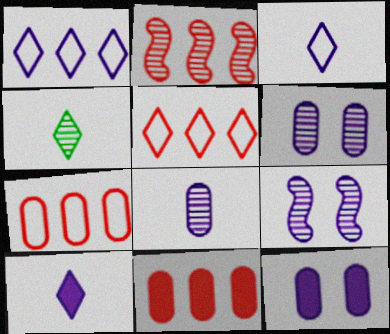[[2, 4, 6], 
[2, 5, 11]]